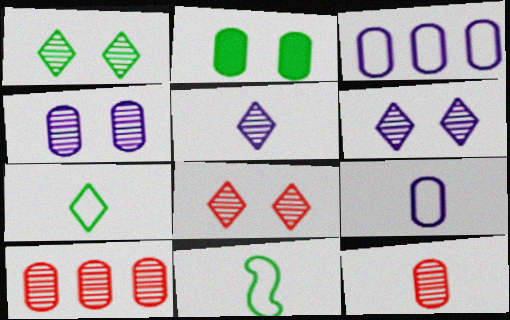[[1, 6, 8], 
[2, 3, 12], 
[2, 9, 10]]